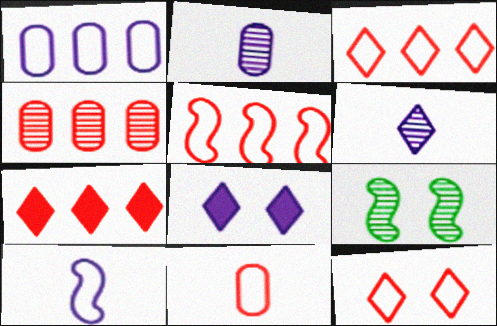[[4, 5, 7], 
[4, 6, 9], 
[5, 11, 12]]